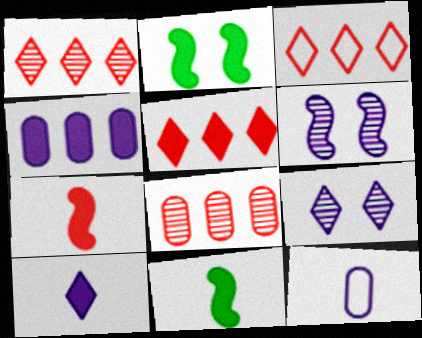[[1, 2, 12], 
[1, 3, 5]]